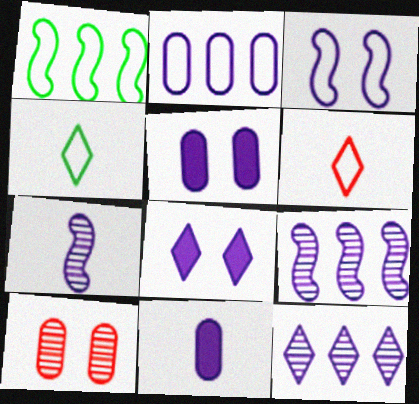[[2, 7, 8], 
[3, 11, 12]]